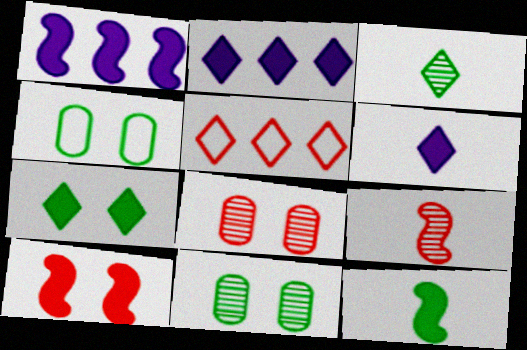[[1, 10, 12], 
[2, 4, 9]]